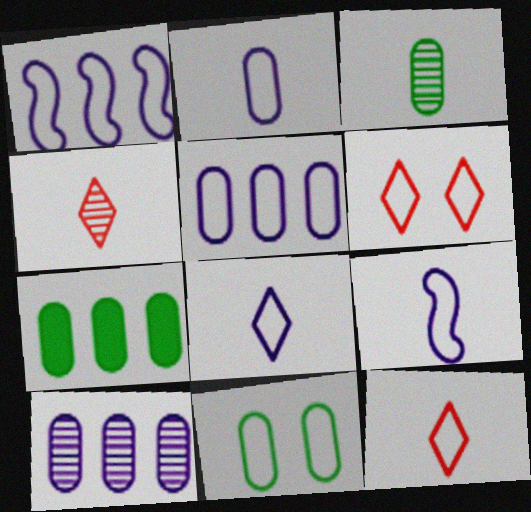[[1, 11, 12], 
[2, 8, 9], 
[3, 7, 11]]